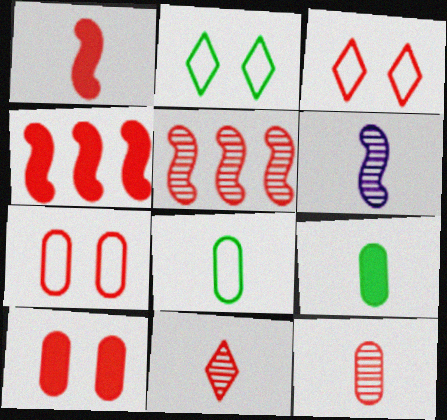[[3, 4, 12], 
[4, 7, 11]]